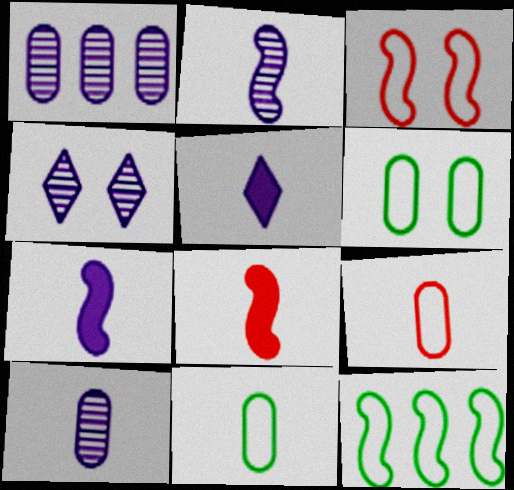[[1, 2, 4]]